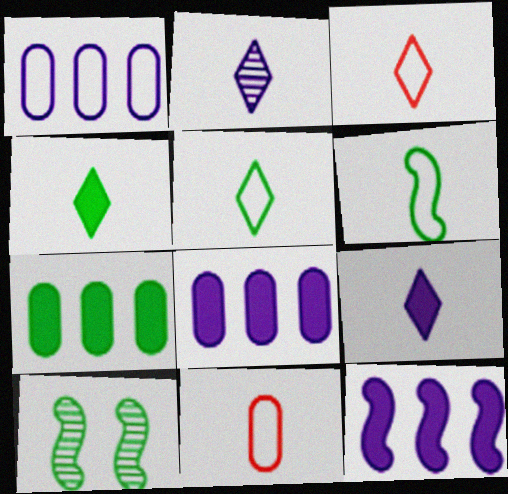[[2, 3, 4], 
[3, 8, 10], 
[5, 7, 10]]